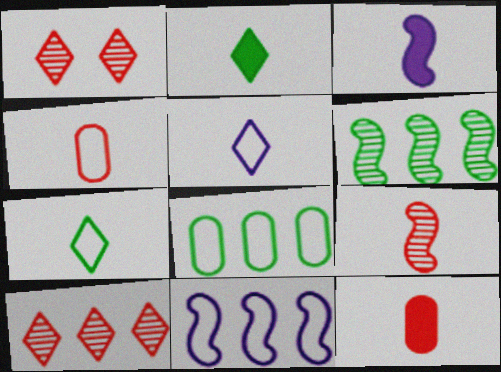[[1, 3, 8], 
[2, 3, 12]]